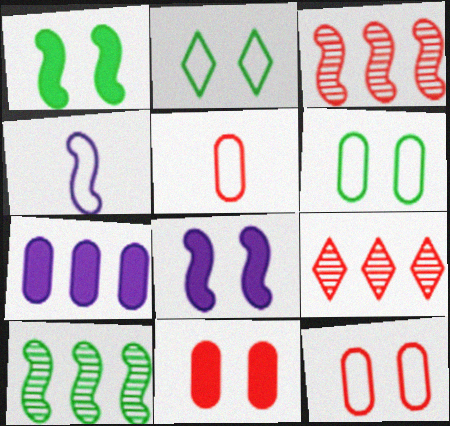[[1, 3, 4]]